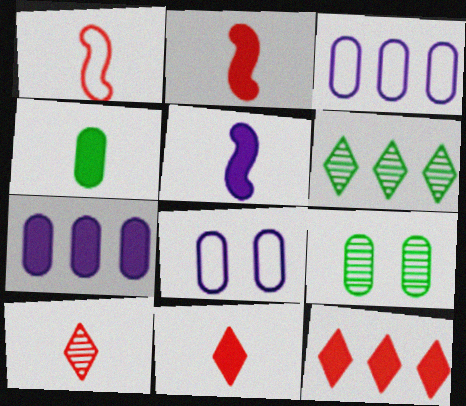[[2, 6, 8], 
[4, 5, 11]]